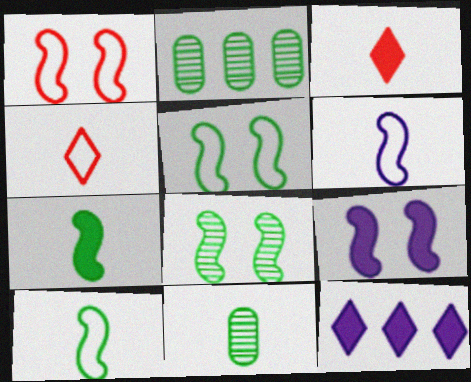[[1, 8, 9], 
[1, 11, 12], 
[2, 4, 9], 
[3, 6, 11]]